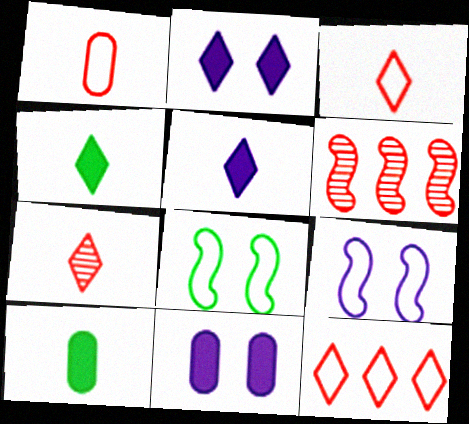[]